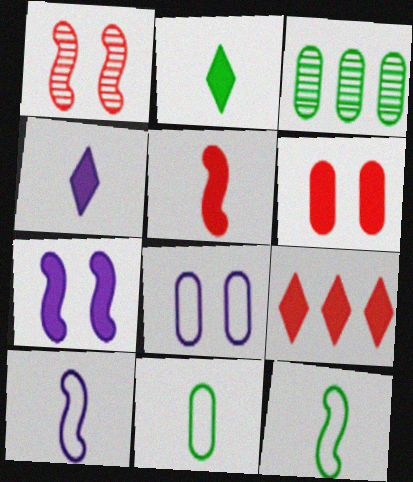[[5, 6, 9]]